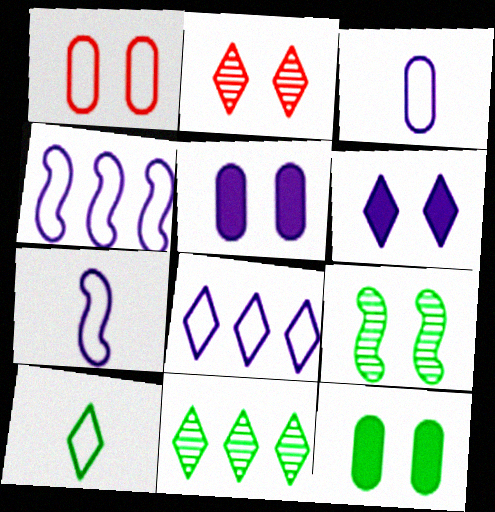[[1, 4, 10], 
[1, 6, 9]]